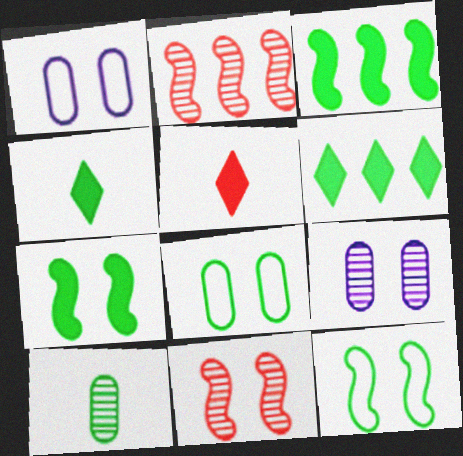[[1, 2, 4], 
[6, 10, 12]]